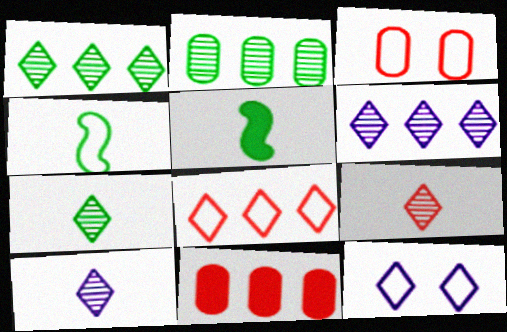[[3, 5, 6], 
[7, 9, 10]]